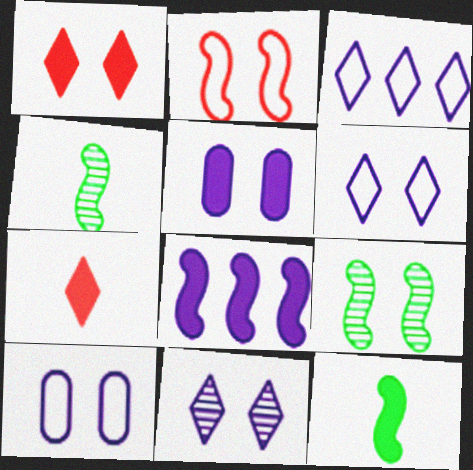[[1, 9, 10], 
[2, 4, 8]]